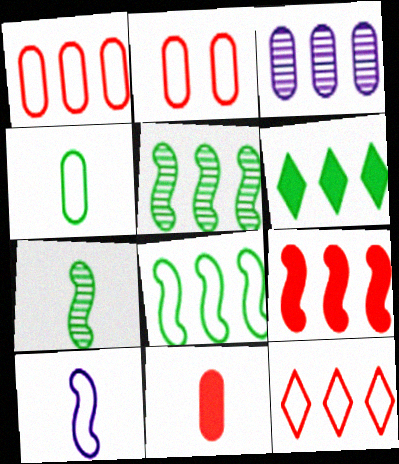[]